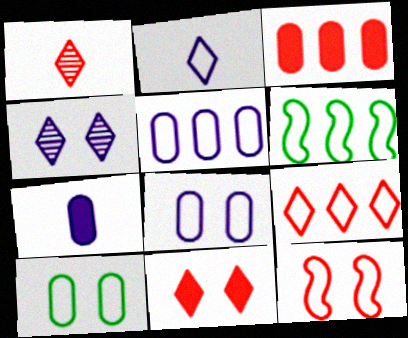[[1, 3, 12], 
[1, 9, 11], 
[5, 6, 9]]